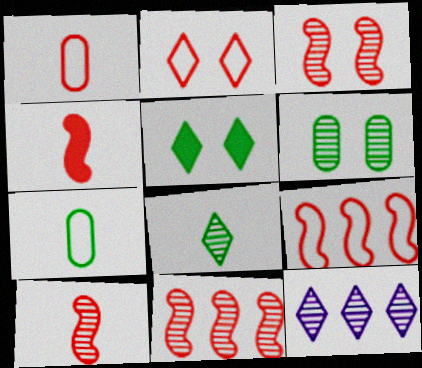[[1, 2, 9], 
[3, 4, 9], 
[3, 10, 11], 
[6, 10, 12]]